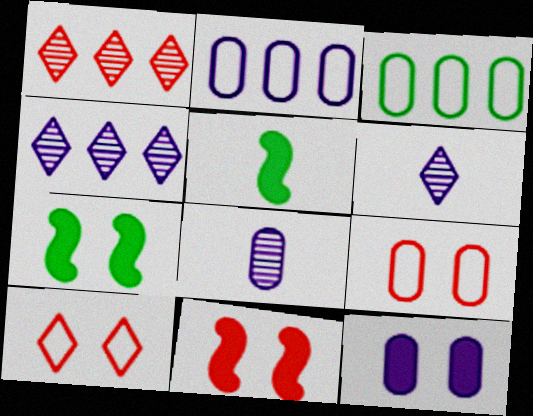[[2, 8, 12], 
[3, 6, 11], 
[4, 5, 9]]